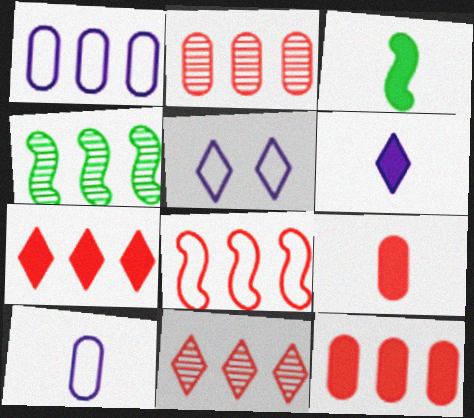[[1, 4, 7], 
[2, 3, 5], 
[2, 7, 8], 
[3, 6, 9], 
[4, 5, 9], 
[8, 11, 12]]